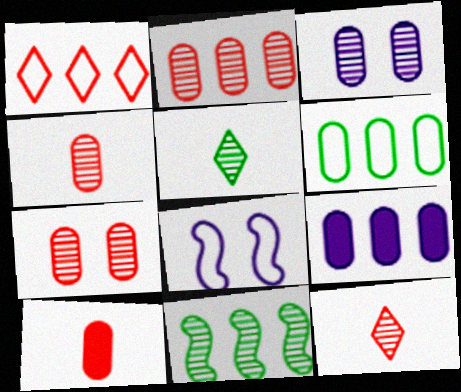[[1, 9, 11], 
[2, 4, 7], 
[2, 6, 9], 
[3, 6, 10], 
[3, 11, 12]]